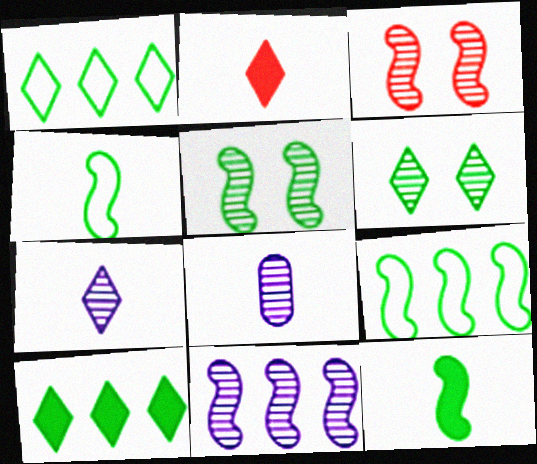[[2, 4, 8], 
[5, 9, 12]]